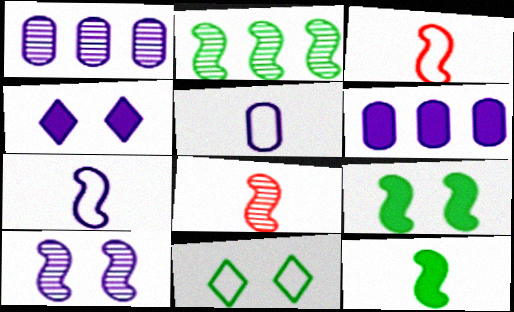[[1, 4, 7], 
[2, 8, 10], 
[6, 8, 11], 
[7, 8, 12]]